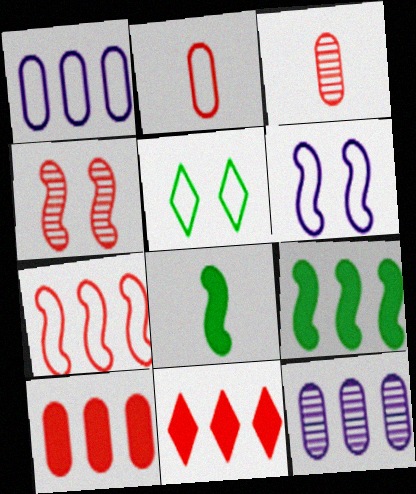[[2, 4, 11]]